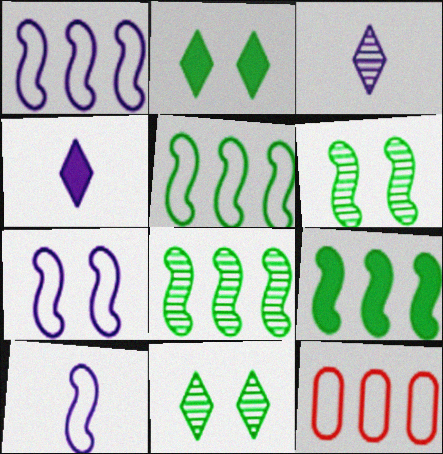[[1, 7, 10], 
[4, 6, 12], 
[5, 8, 9]]